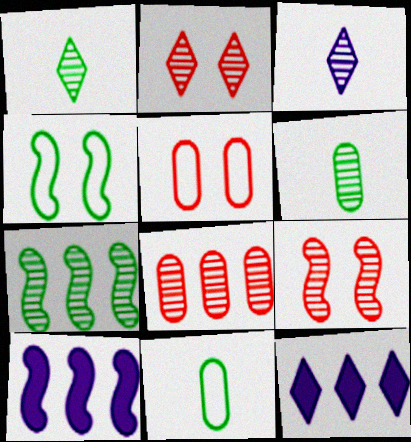[[1, 5, 10], 
[2, 10, 11], 
[9, 11, 12]]